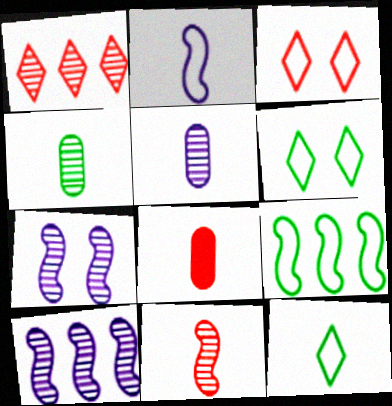[[1, 4, 7], 
[6, 8, 10]]